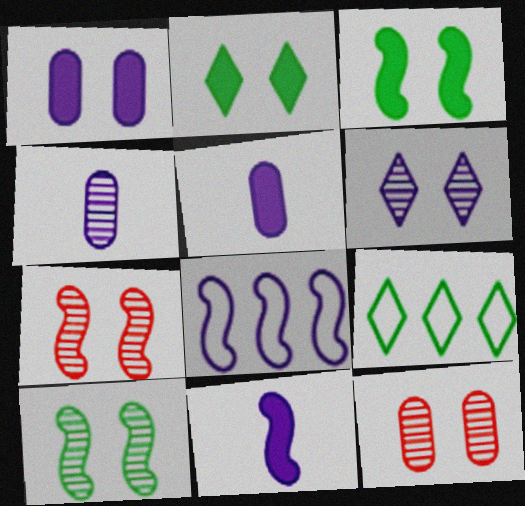[[5, 6, 8], 
[5, 7, 9], 
[6, 10, 12], 
[9, 11, 12]]